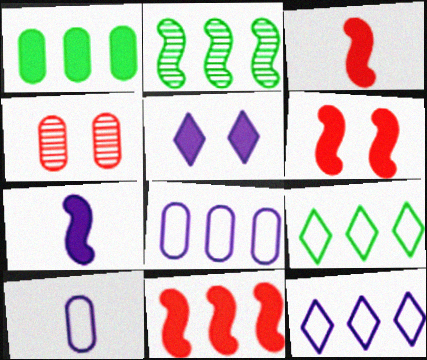[[1, 2, 9], 
[1, 3, 5], 
[1, 4, 10], 
[3, 6, 11], 
[4, 7, 9]]